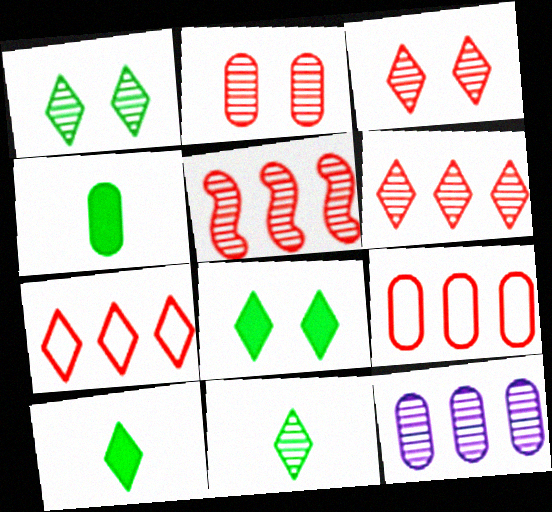[]